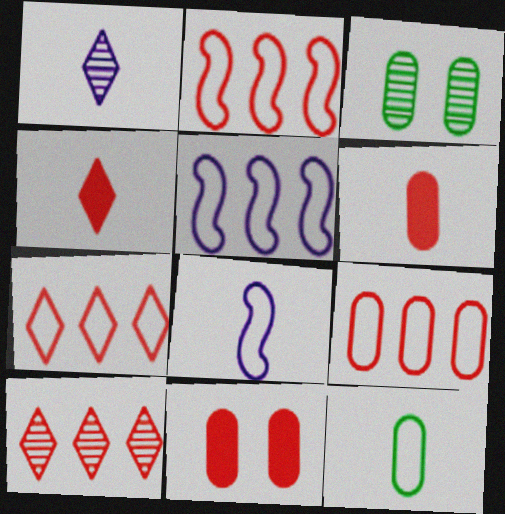[[2, 7, 9], 
[3, 4, 5]]